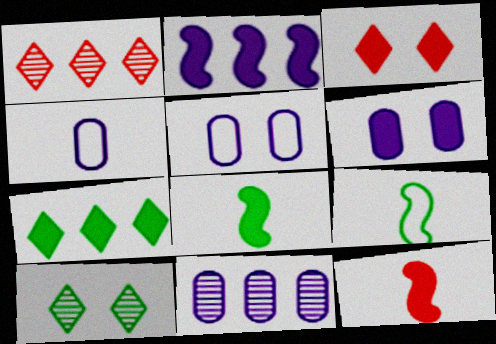[[1, 5, 8], 
[1, 6, 9], 
[3, 9, 11], 
[4, 6, 11], 
[6, 7, 12]]